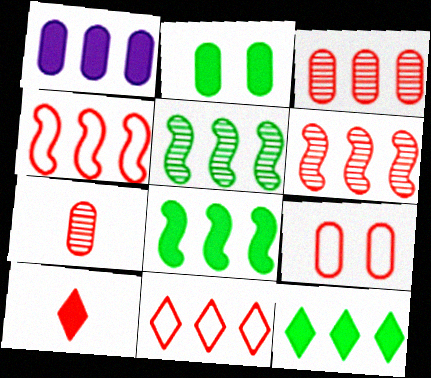[[1, 5, 11], 
[6, 9, 10]]